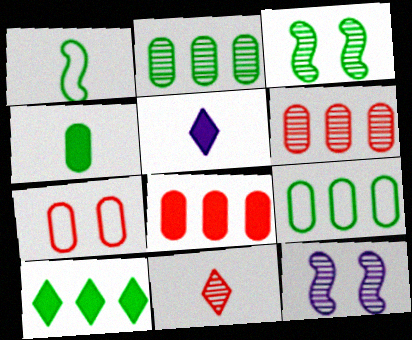[[2, 11, 12]]